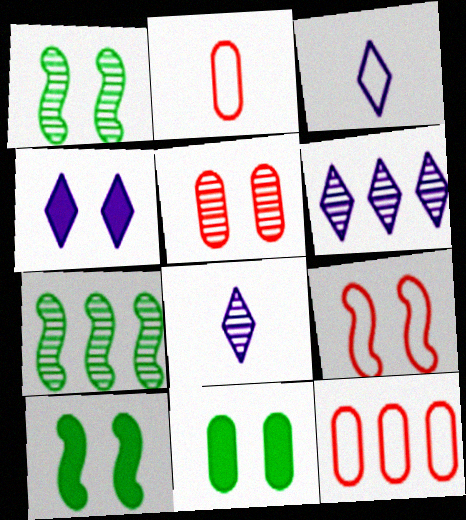[[2, 4, 7], 
[2, 6, 10], 
[3, 4, 6], 
[5, 7, 8], 
[8, 10, 12]]